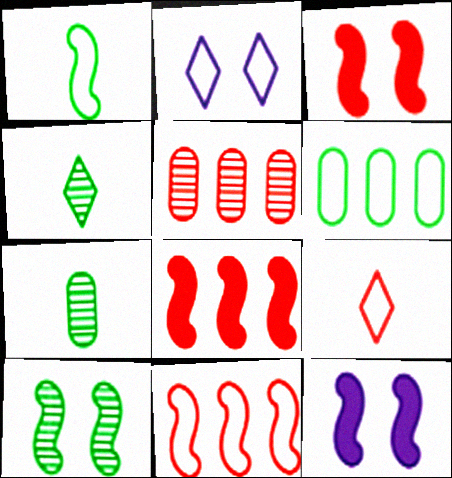[[2, 7, 8], 
[3, 5, 9]]